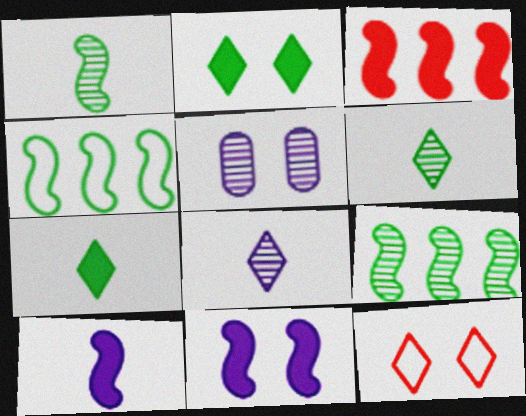[]